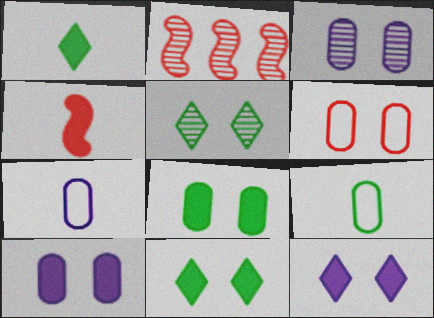[[2, 7, 11], 
[2, 9, 12], 
[3, 6, 8]]